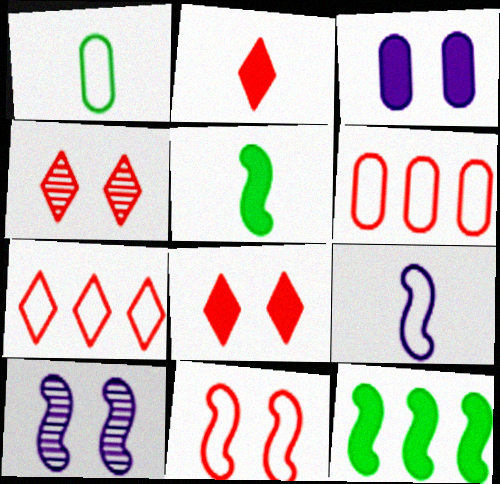[[2, 3, 12], 
[2, 4, 7]]